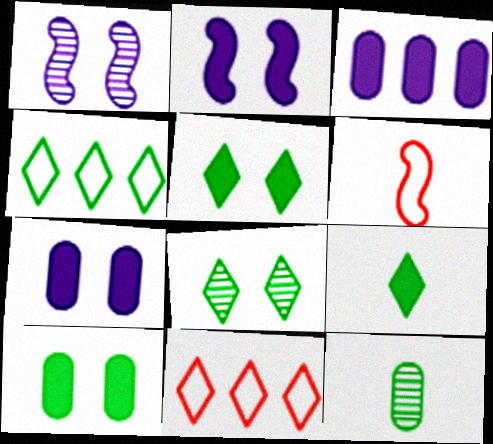[[2, 11, 12], 
[3, 6, 8], 
[4, 8, 9]]